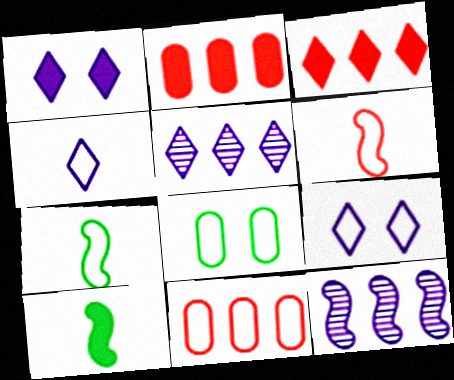[[1, 2, 10], 
[1, 4, 5], 
[7, 9, 11]]